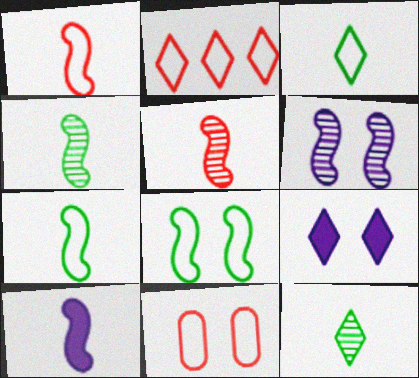[[1, 2, 11], 
[1, 4, 10], 
[2, 9, 12], 
[5, 7, 10]]